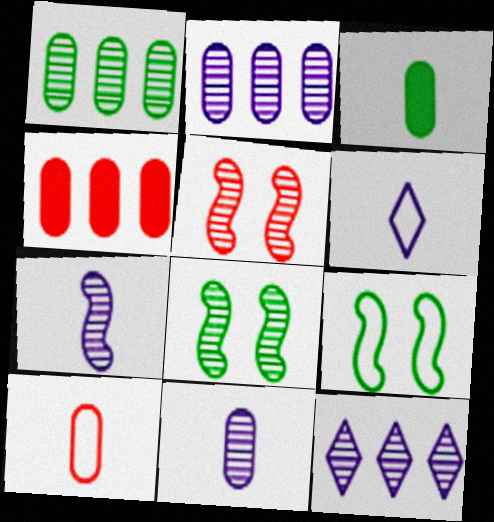[[3, 10, 11], 
[4, 6, 8]]